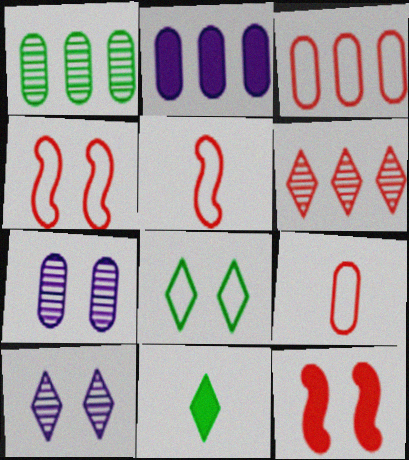[[1, 2, 3], 
[2, 11, 12], 
[6, 9, 12], 
[7, 8, 12]]